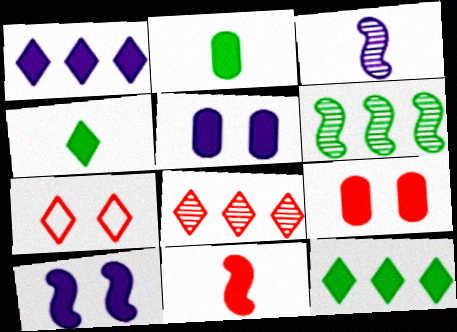[[5, 11, 12]]